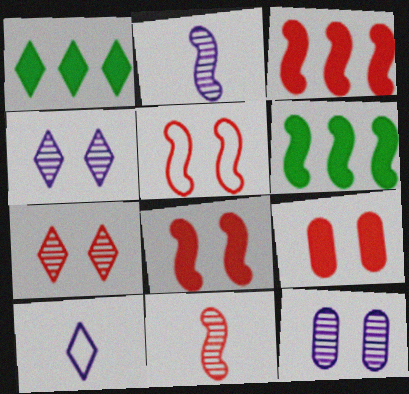[[1, 7, 10], 
[2, 5, 6], 
[3, 5, 11], 
[5, 7, 9]]